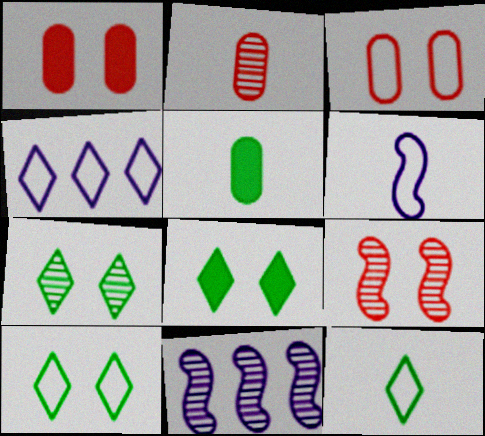[[1, 11, 12], 
[2, 7, 11], 
[4, 5, 9], 
[7, 8, 10]]